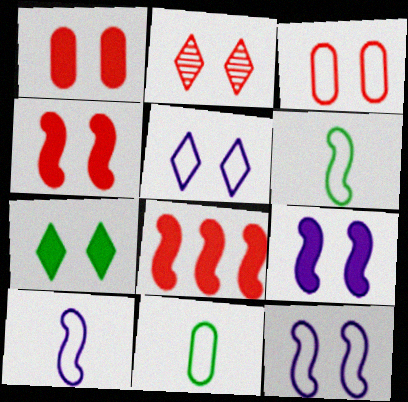[[1, 7, 9], 
[2, 3, 4], 
[2, 5, 7]]